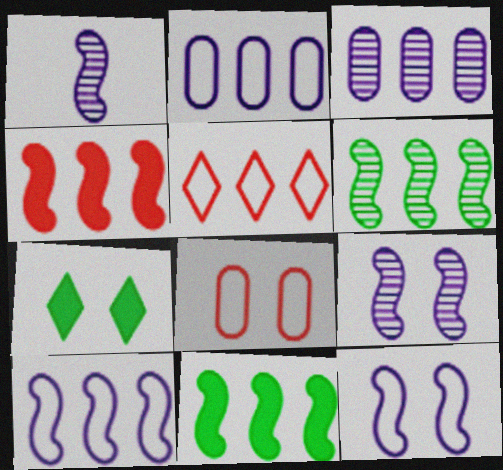[[3, 5, 11], 
[4, 6, 10], 
[7, 8, 9]]